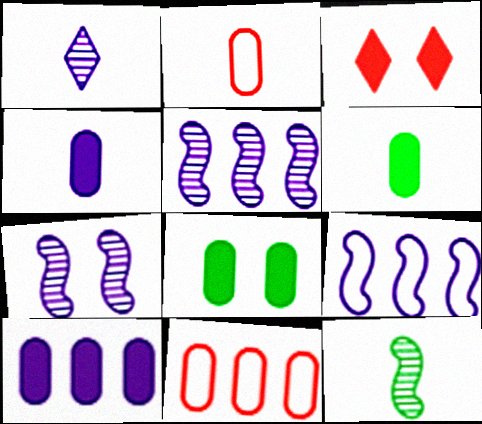[]